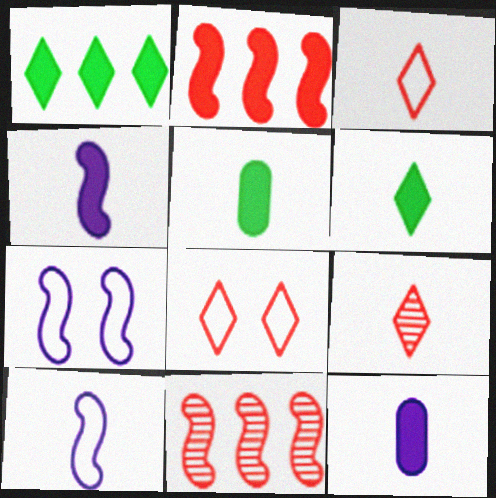[[5, 9, 10]]